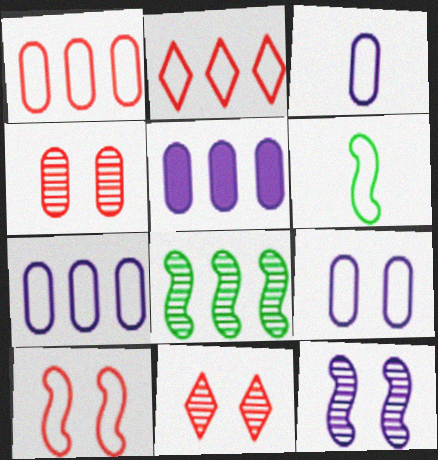[[2, 5, 8], 
[2, 6, 9], 
[3, 7, 9], 
[5, 6, 11]]